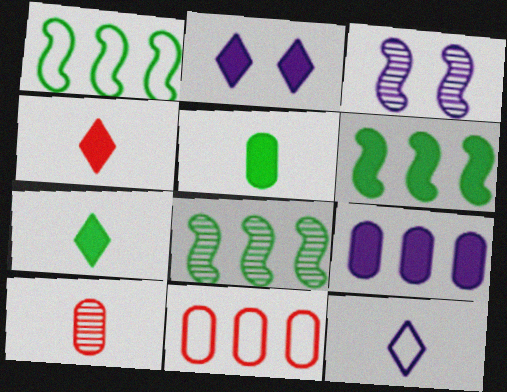[[1, 2, 10], 
[1, 6, 8], 
[3, 7, 11], 
[3, 9, 12]]